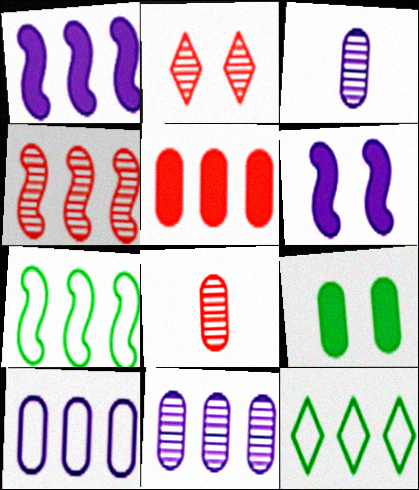[[1, 4, 7], 
[2, 4, 8], 
[6, 8, 12], 
[8, 9, 10]]